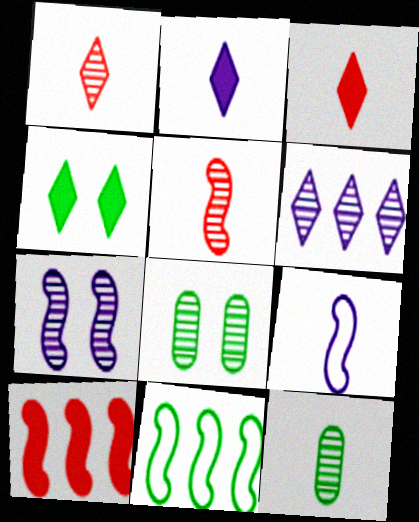[[3, 9, 12], 
[4, 11, 12], 
[5, 6, 8]]